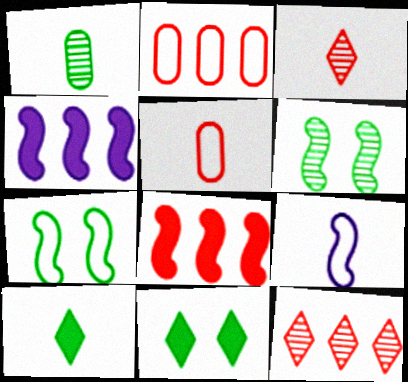[[2, 8, 12], 
[6, 8, 9]]